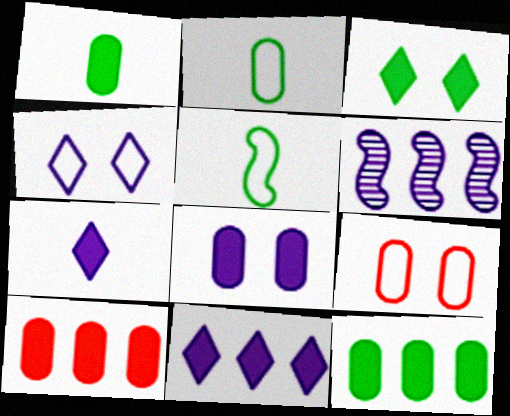[[1, 8, 10]]